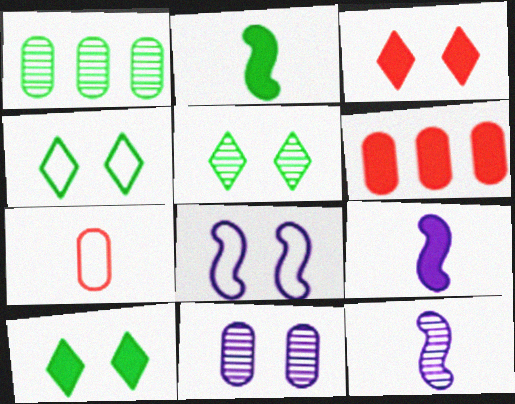[[1, 2, 4], 
[4, 5, 10], 
[4, 6, 12], 
[6, 9, 10]]